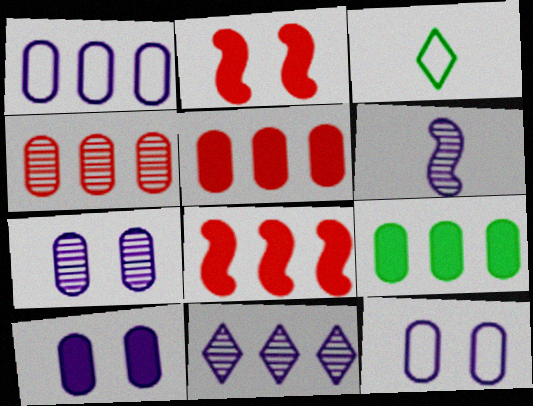[[1, 4, 9], 
[3, 7, 8], 
[6, 7, 11], 
[7, 10, 12]]